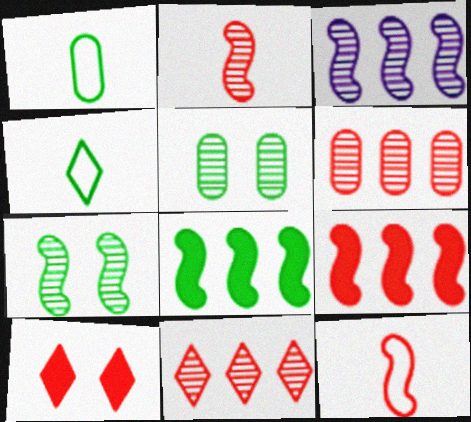[[1, 3, 10], 
[2, 3, 7], 
[4, 5, 8], 
[6, 10, 12]]